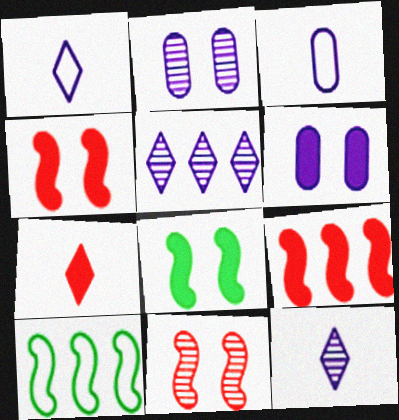[[2, 7, 10]]